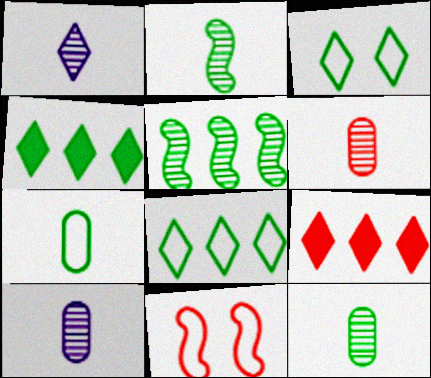[[1, 2, 6], 
[1, 3, 9], 
[4, 10, 11], 
[6, 9, 11], 
[6, 10, 12]]